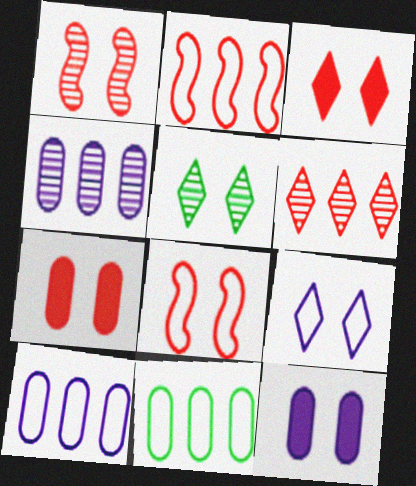[[3, 5, 9], 
[5, 8, 12]]